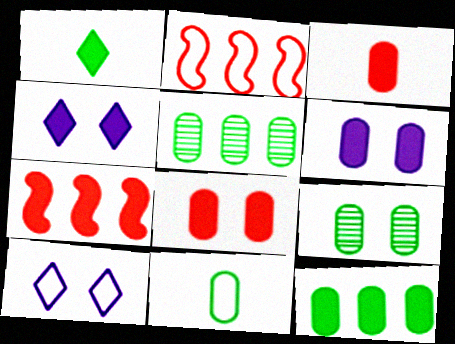[[1, 6, 7], 
[2, 10, 11], 
[3, 6, 12], 
[9, 11, 12]]